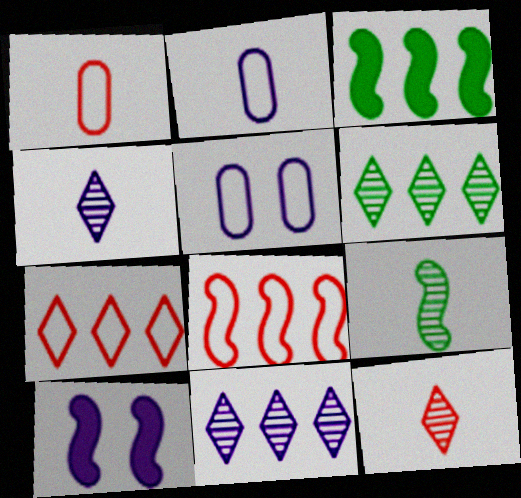[[1, 6, 10], 
[2, 10, 11], 
[3, 5, 12], 
[8, 9, 10]]